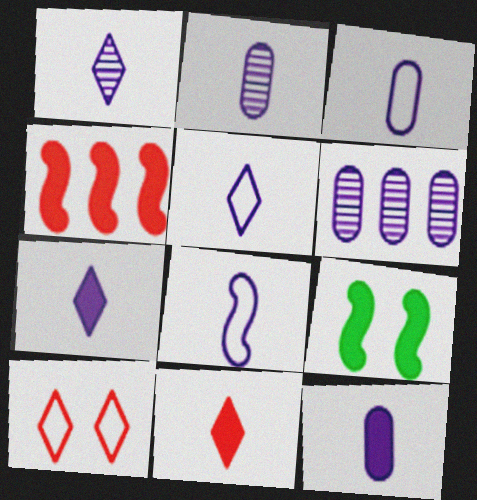[[1, 5, 7], 
[1, 8, 12], 
[2, 3, 12], 
[2, 7, 8], 
[3, 5, 8]]